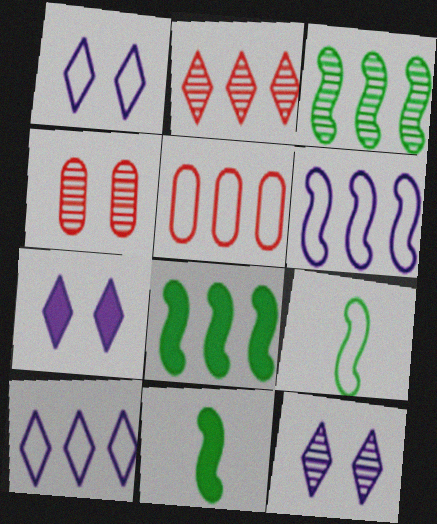[[1, 5, 9], 
[1, 7, 12], 
[4, 10, 11], 
[5, 11, 12]]